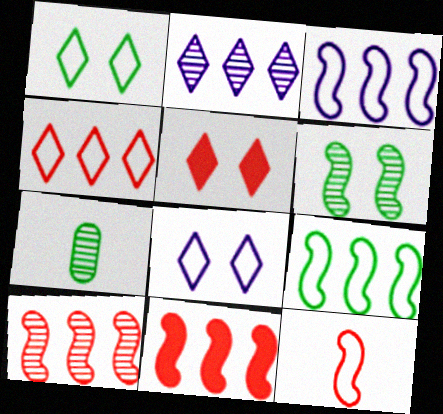[[3, 5, 7], 
[7, 8, 11]]